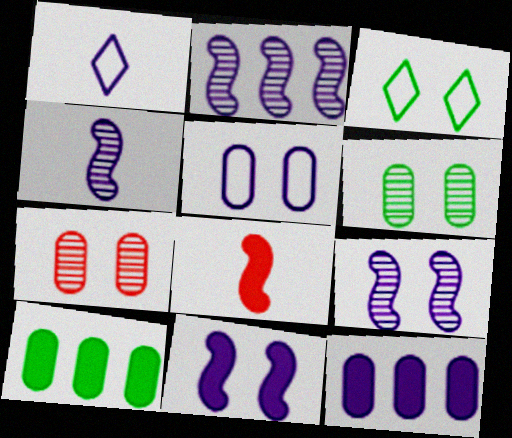[[1, 9, 12], 
[2, 4, 9], 
[3, 7, 11]]